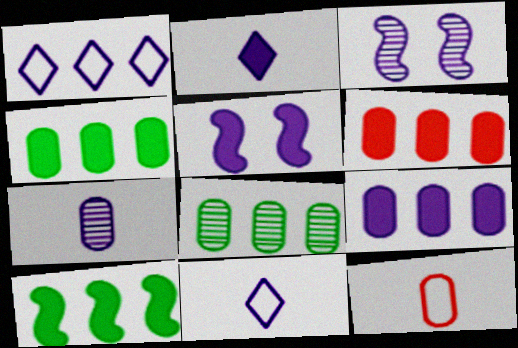[[1, 5, 7], 
[2, 5, 9], 
[3, 9, 11], 
[4, 6, 9]]